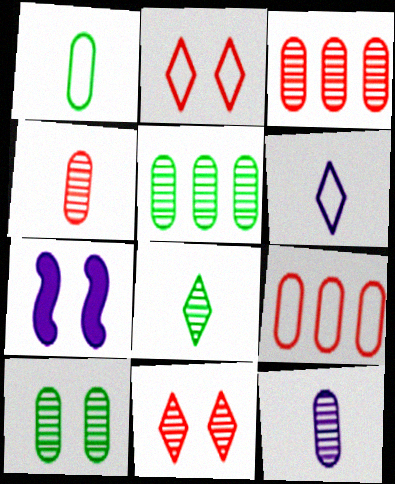[[2, 7, 10], 
[3, 10, 12], 
[7, 8, 9]]